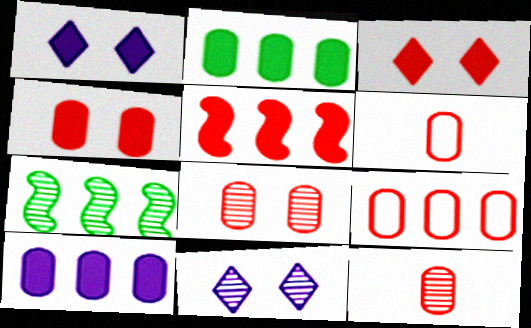[[1, 6, 7], 
[4, 9, 12], 
[7, 11, 12]]